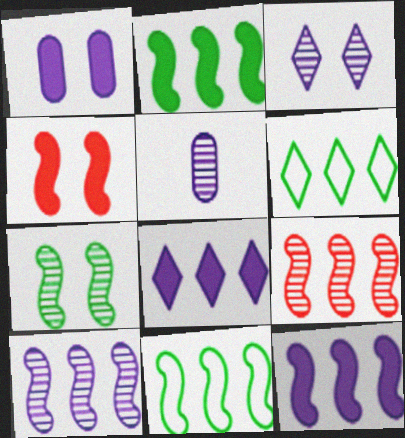[[3, 5, 10], 
[4, 5, 6], 
[9, 11, 12]]